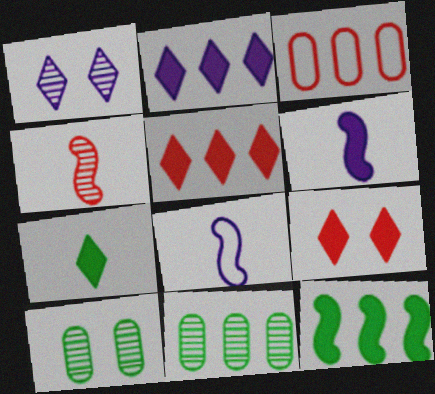[[1, 4, 11], 
[2, 7, 9], 
[3, 4, 9], 
[5, 8, 10], 
[8, 9, 11]]